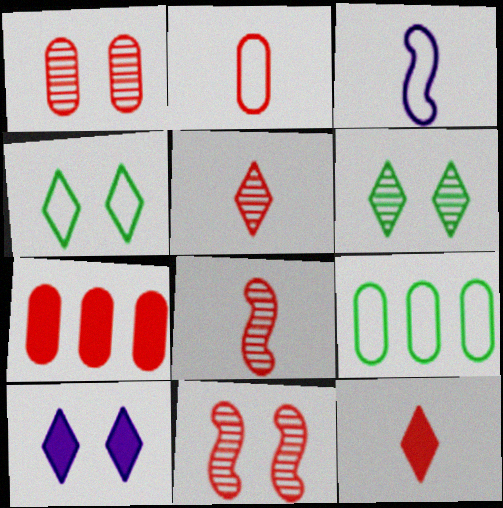[[1, 2, 7], 
[2, 8, 12], 
[3, 6, 7], 
[8, 9, 10]]